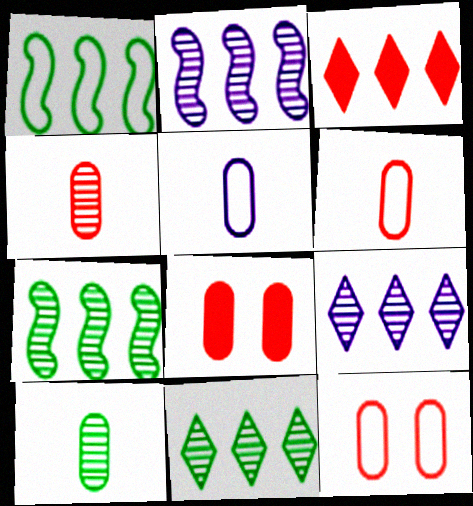[]